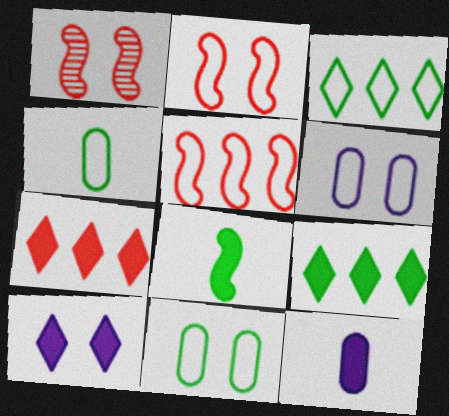[[1, 3, 12], 
[1, 10, 11]]